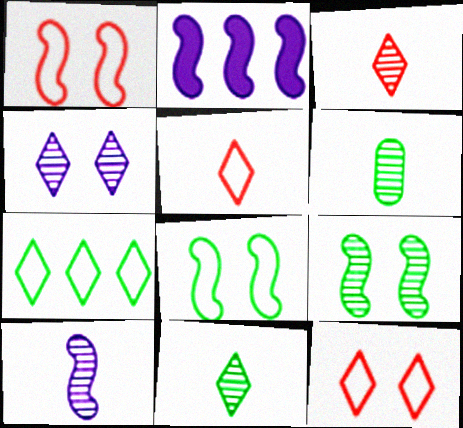[[2, 6, 12], 
[3, 6, 10]]